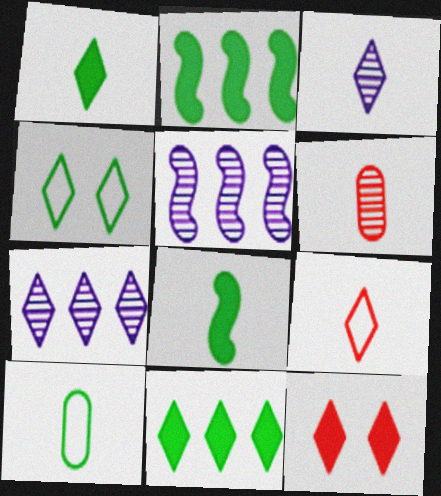[[1, 3, 9], 
[5, 10, 12]]